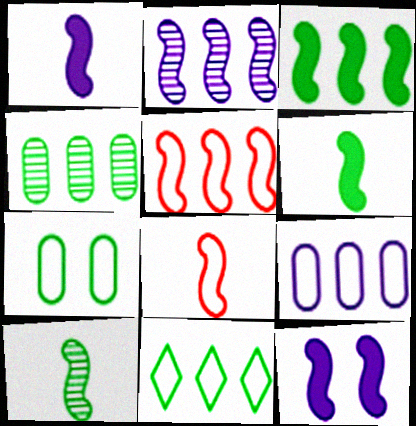[[1, 8, 10], 
[2, 3, 5], 
[3, 4, 11], 
[5, 9, 11], 
[5, 10, 12]]